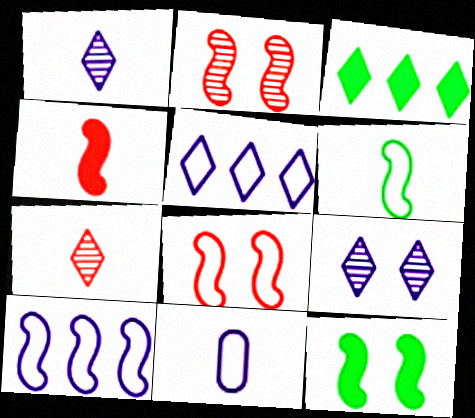[[2, 3, 11], 
[6, 8, 10]]